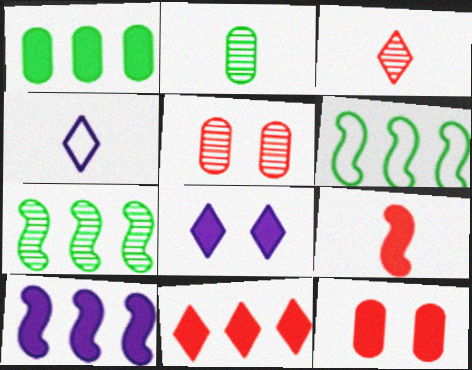[[1, 8, 9], 
[1, 10, 11], 
[2, 4, 9], 
[4, 7, 12], 
[9, 11, 12]]